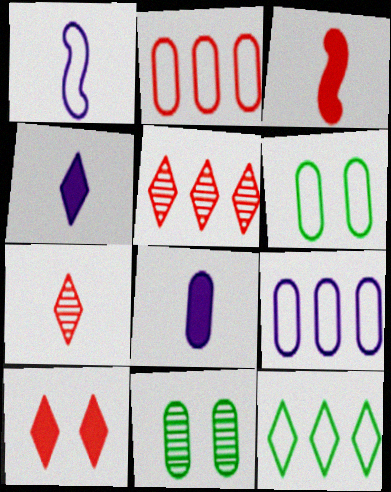[[2, 8, 11]]